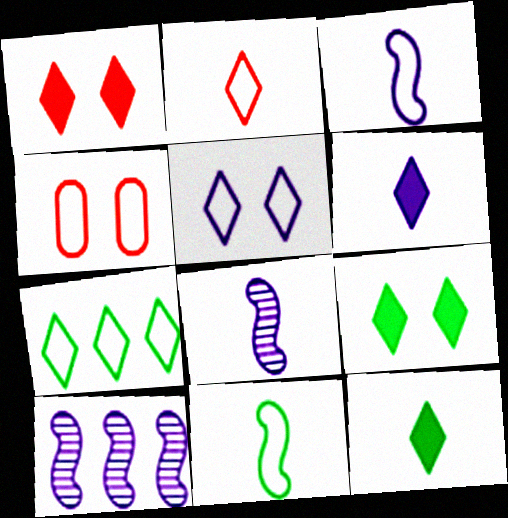[[2, 5, 7], 
[3, 4, 7], 
[4, 10, 12]]